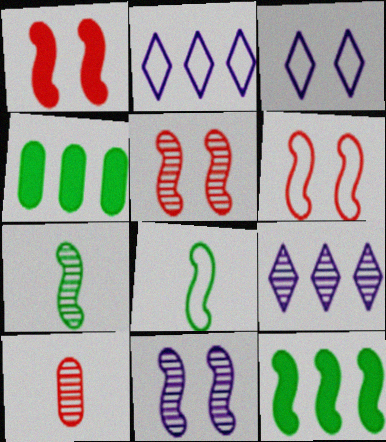[[1, 5, 6], 
[3, 10, 12]]